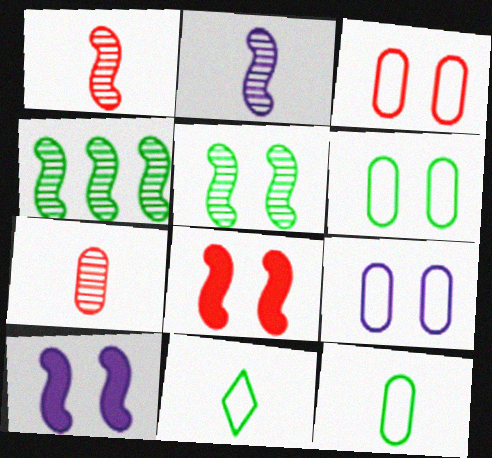[[3, 6, 9]]